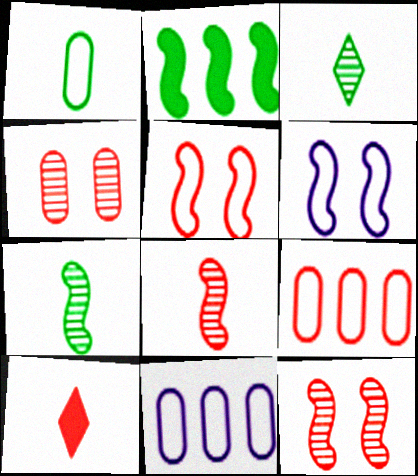[[2, 6, 8], 
[9, 10, 12]]